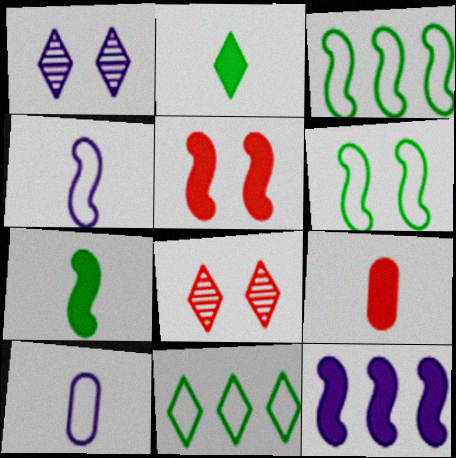[[1, 3, 9], 
[1, 10, 12], 
[5, 7, 12]]